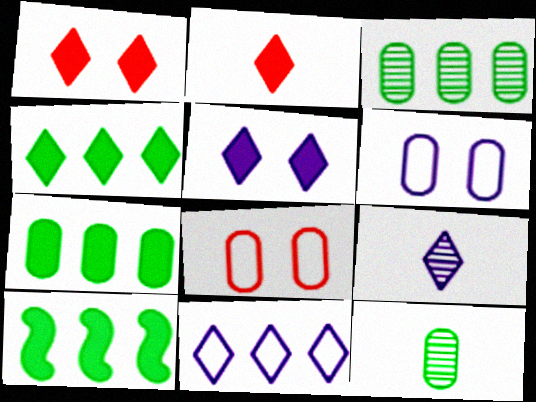[[2, 4, 5], 
[4, 7, 10], 
[5, 9, 11], 
[8, 9, 10]]